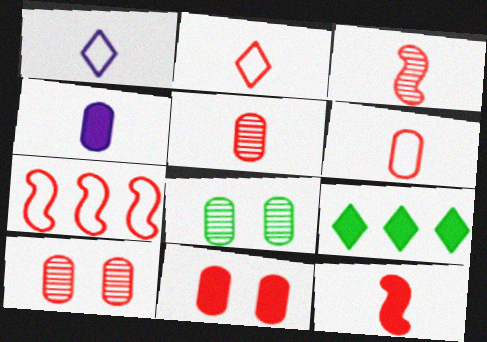[[2, 5, 12]]